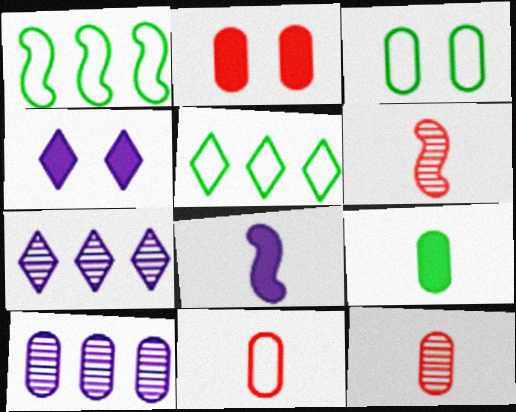[[1, 4, 12]]